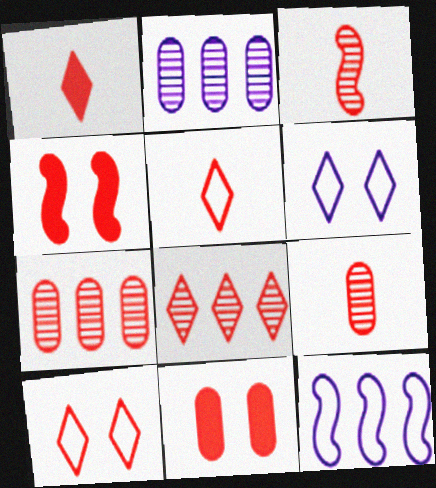[[1, 8, 10], 
[4, 5, 7]]